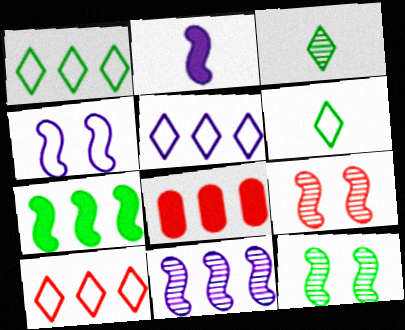[[1, 5, 10], 
[1, 8, 11], 
[2, 4, 11], 
[3, 4, 8]]